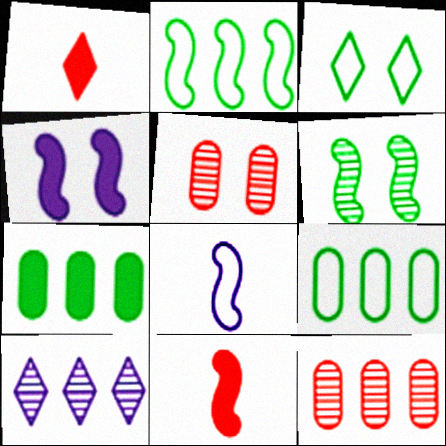[[1, 3, 10], 
[1, 4, 7], 
[3, 4, 5]]